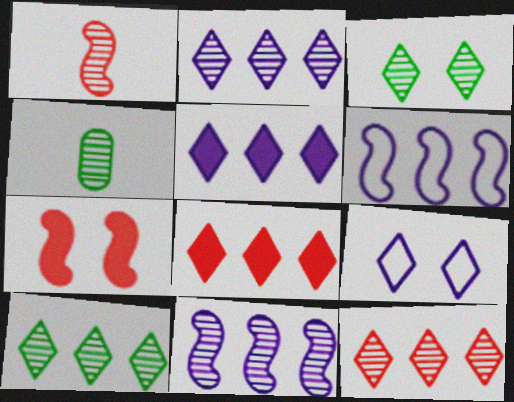[[2, 10, 12]]